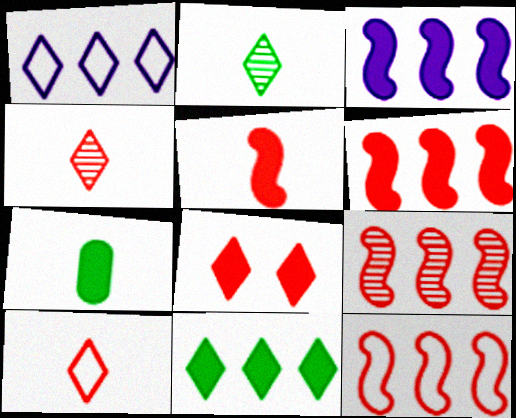[[1, 2, 8], 
[3, 7, 8], 
[6, 9, 12]]